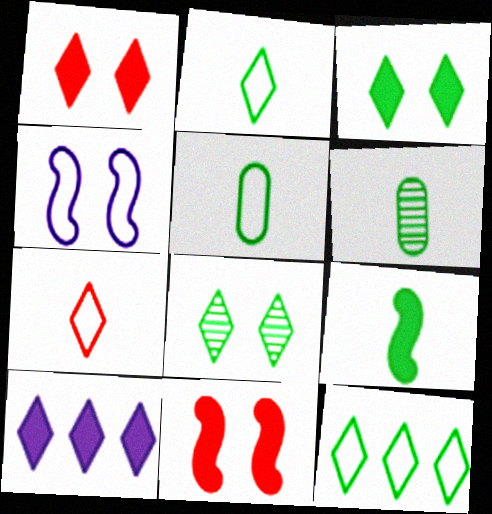[[2, 6, 9], 
[7, 8, 10]]